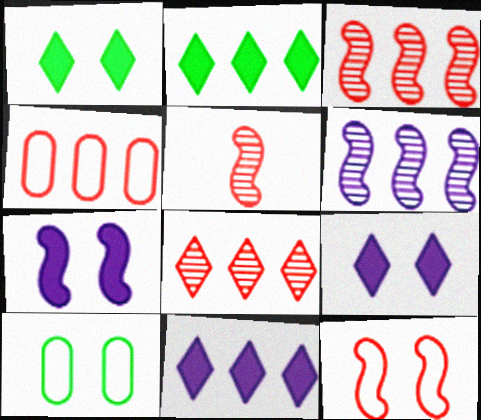[[2, 4, 6], 
[5, 10, 11]]